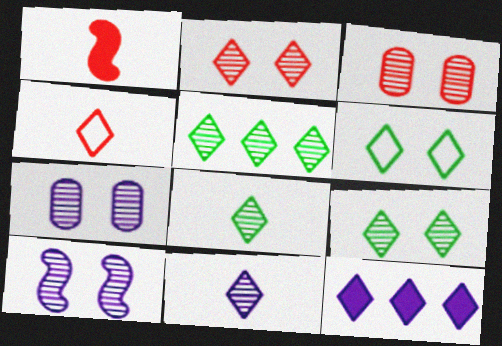[[2, 5, 11], 
[3, 9, 10], 
[4, 9, 12], 
[5, 8, 9]]